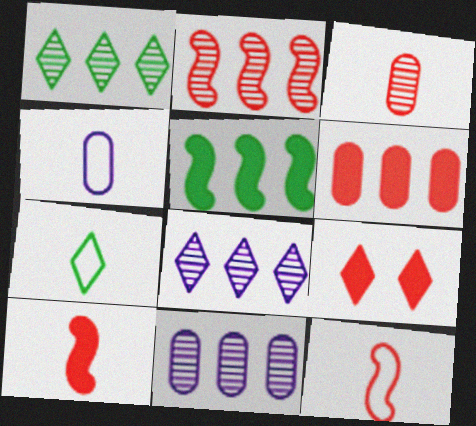[[1, 2, 11], 
[4, 7, 12], 
[6, 9, 10], 
[7, 8, 9]]